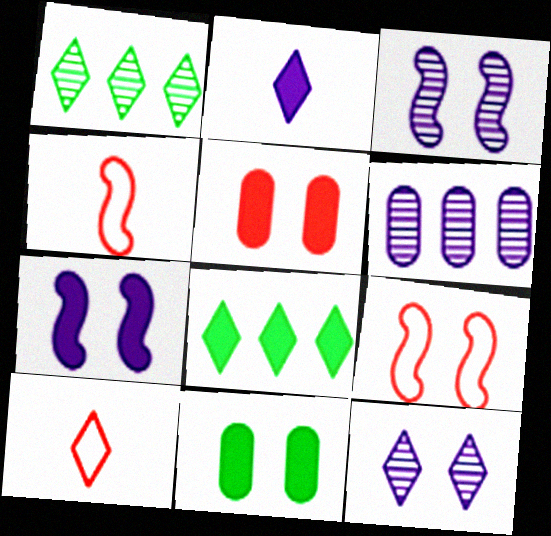[[8, 10, 12], 
[9, 11, 12]]